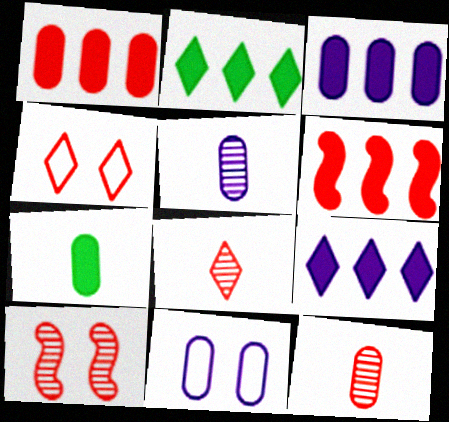[[2, 3, 6], 
[3, 5, 11], 
[4, 6, 12]]